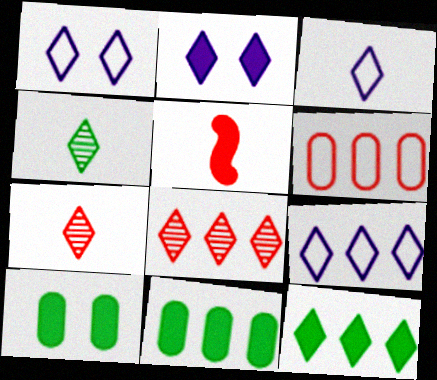[[1, 3, 9], 
[1, 7, 12], 
[2, 5, 11], 
[8, 9, 12]]